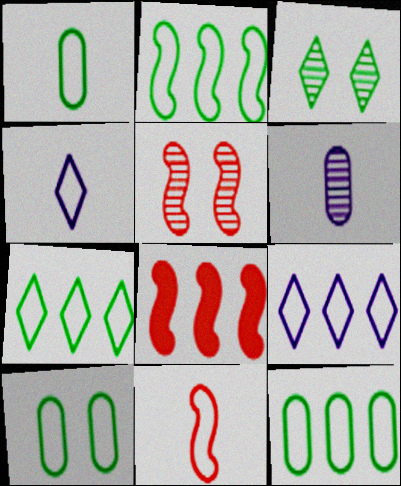[[1, 4, 11], 
[1, 10, 12], 
[2, 7, 12], 
[5, 8, 11], 
[9, 10, 11]]